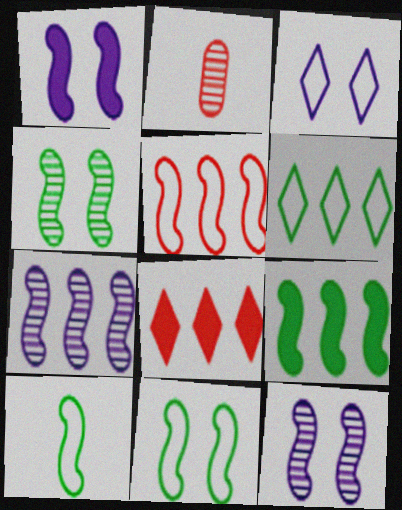[[1, 2, 6], 
[2, 3, 9], 
[4, 9, 10], 
[5, 7, 9]]